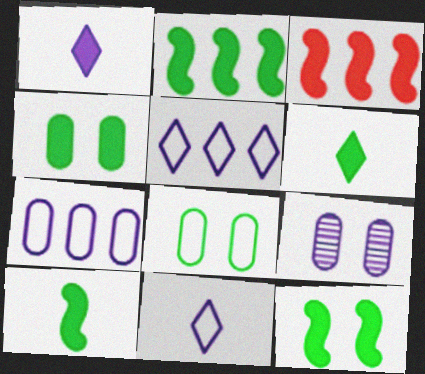[[1, 3, 4], 
[2, 4, 6], 
[2, 10, 12]]